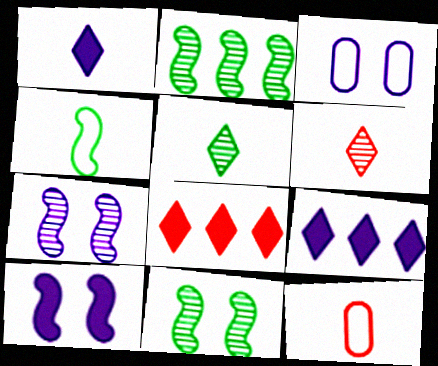[[9, 11, 12]]